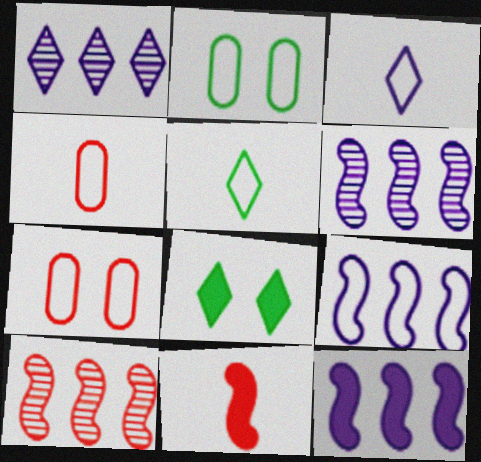[[1, 2, 11], 
[4, 6, 8], 
[5, 7, 9], 
[6, 9, 12]]